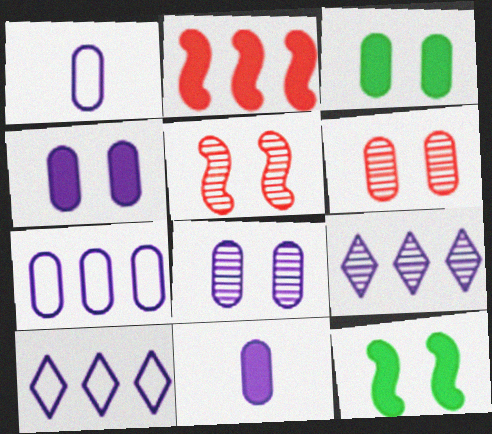[[7, 8, 11]]